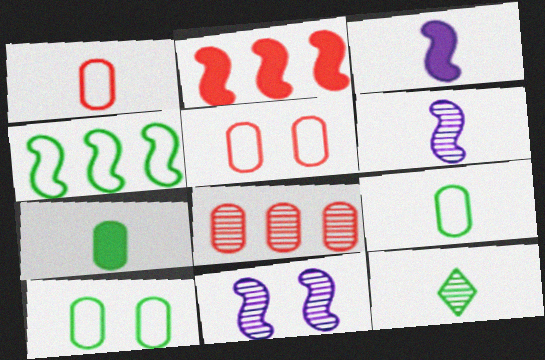[[1, 3, 12], 
[8, 11, 12]]